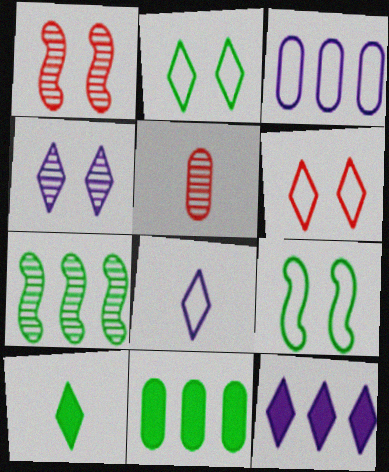[[1, 3, 10], 
[1, 8, 11], 
[4, 5, 7], 
[4, 8, 12], 
[5, 9, 12]]